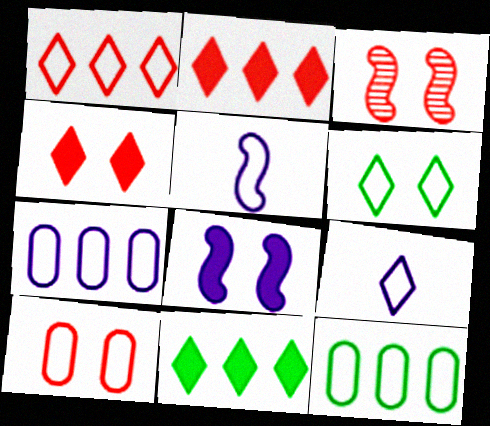[[1, 6, 9], 
[3, 4, 10]]